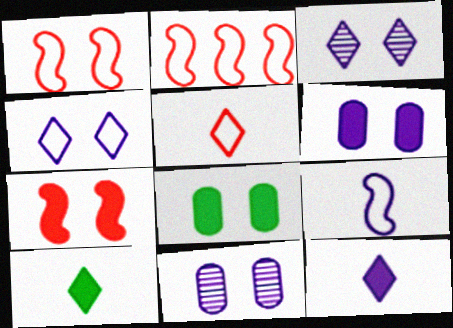[[1, 3, 8], 
[2, 10, 11]]